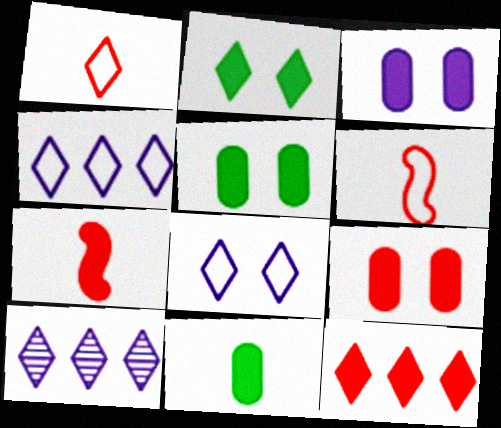[[1, 2, 10], 
[3, 5, 9], 
[5, 6, 10], 
[7, 9, 12]]